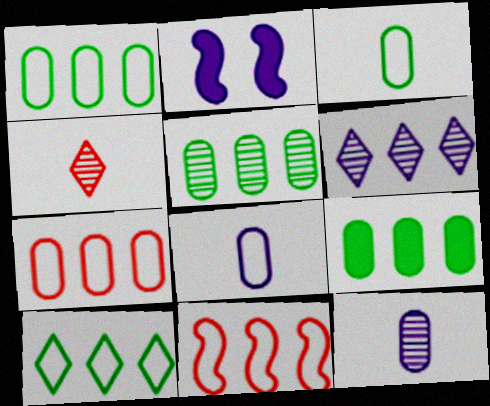[[1, 2, 4], 
[1, 5, 9], 
[2, 6, 8], 
[6, 9, 11]]